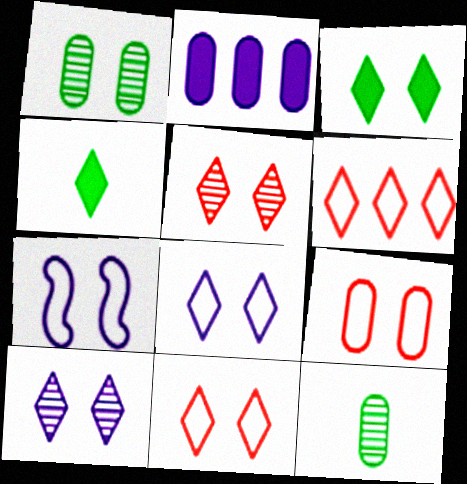[[2, 9, 12], 
[3, 5, 8], 
[3, 10, 11], 
[4, 6, 10]]